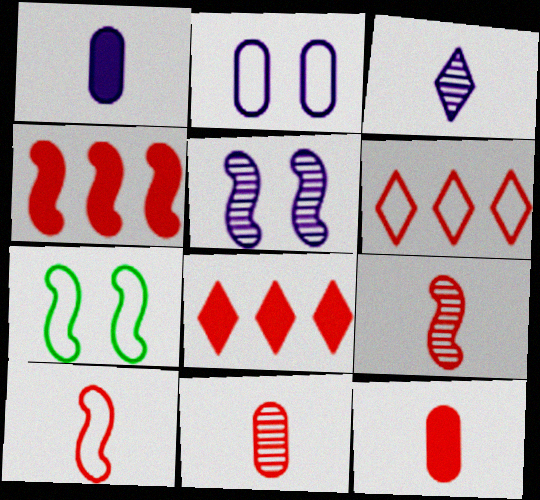[]